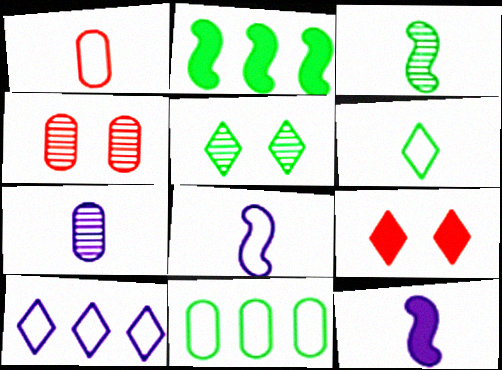[[1, 6, 8]]